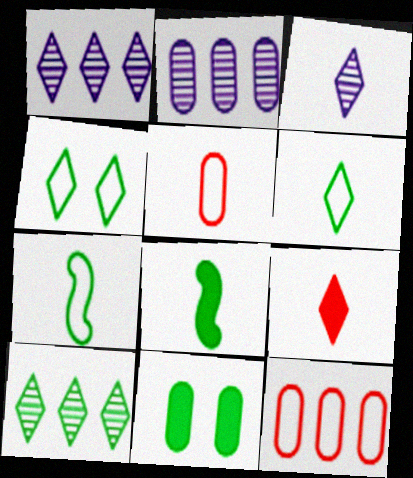[[1, 4, 9], 
[2, 5, 11], 
[3, 5, 8], 
[3, 6, 9], 
[7, 10, 11]]